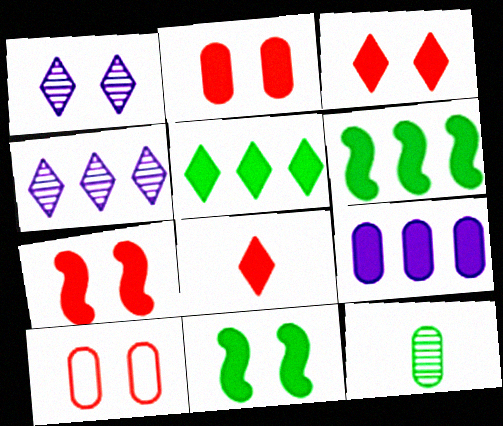[[1, 10, 11], 
[2, 3, 7], 
[8, 9, 11], 
[9, 10, 12]]